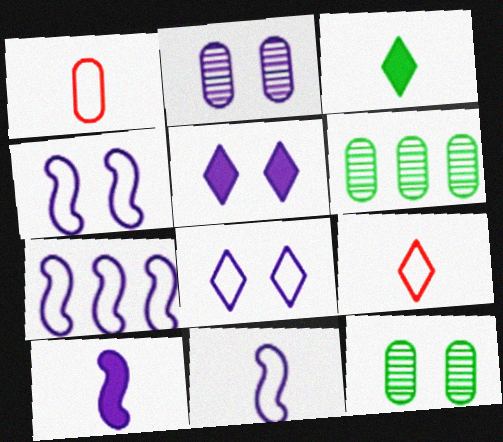[[2, 4, 5], 
[4, 7, 11]]